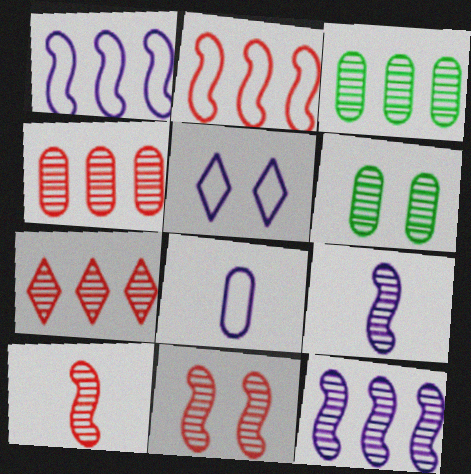[[1, 5, 8], 
[3, 7, 12], 
[6, 7, 9]]